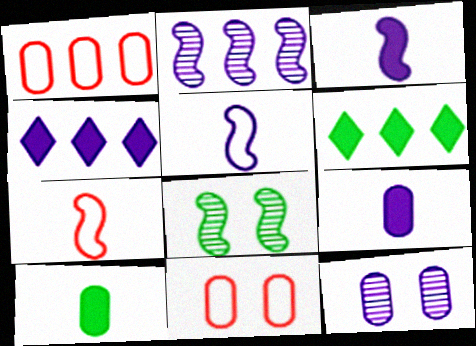[[1, 2, 6], 
[1, 10, 12], 
[4, 5, 12], 
[6, 7, 12]]